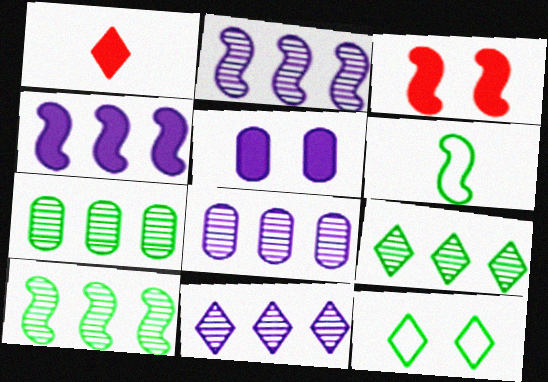[[1, 11, 12], 
[2, 3, 6], 
[2, 8, 11], 
[7, 9, 10]]